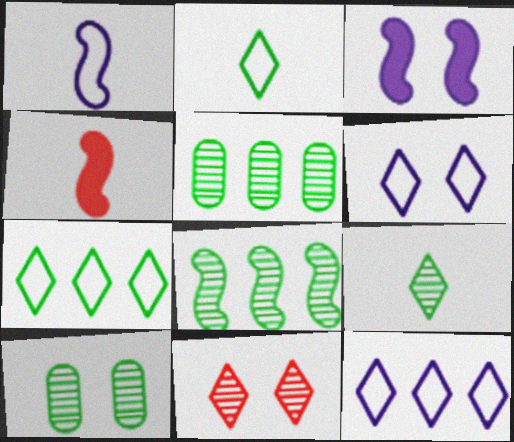[[4, 5, 6], 
[4, 10, 12], 
[8, 9, 10]]